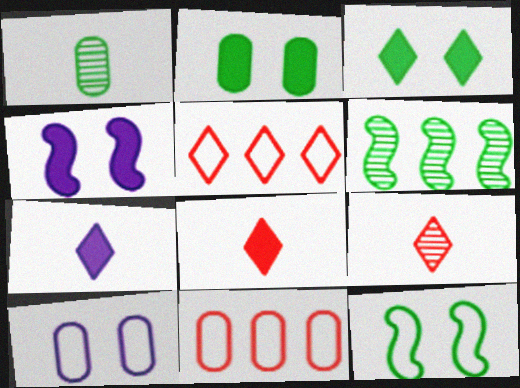[[1, 4, 5], 
[6, 8, 10]]